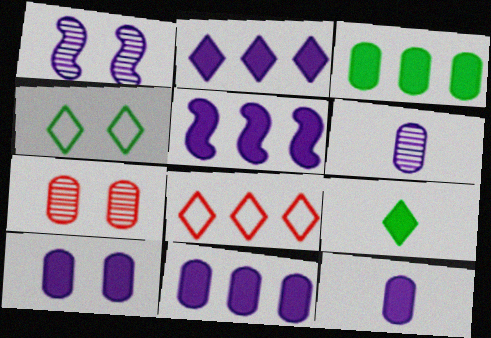[[2, 5, 11], 
[10, 11, 12]]